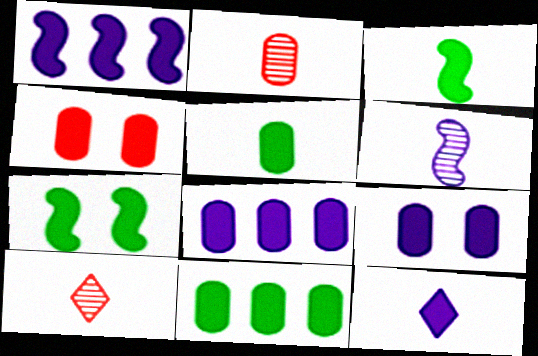[[1, 9, 12], 
[4, 5, 8]]